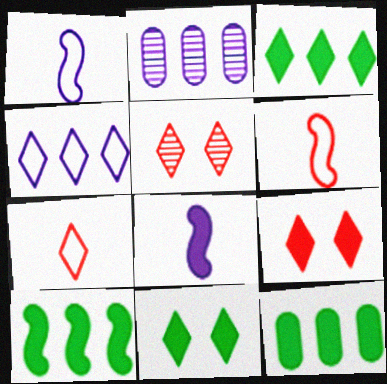[[1, 5, 12], 
[2, 6, 11], 
[3, 10, 12], 
[8, 9, 12]]